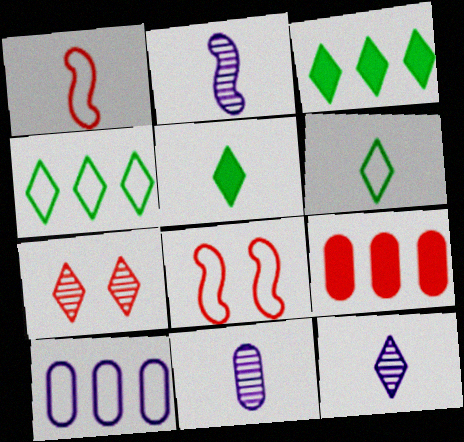[[1, 5, 11], 
[1, 7, 9], 
[2, 11, 12], 
[3, 8, 11], 
[6, 8, 10]]